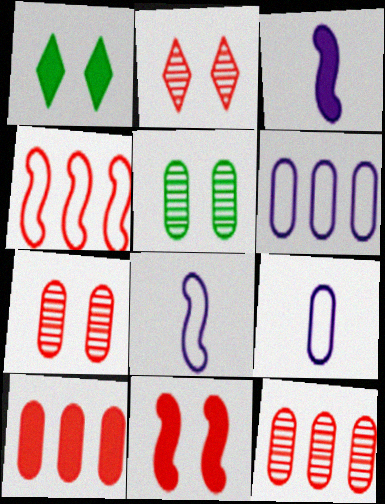[[1, 3, 10], 
[1, 8, 12], 
[5, 9, 10]]